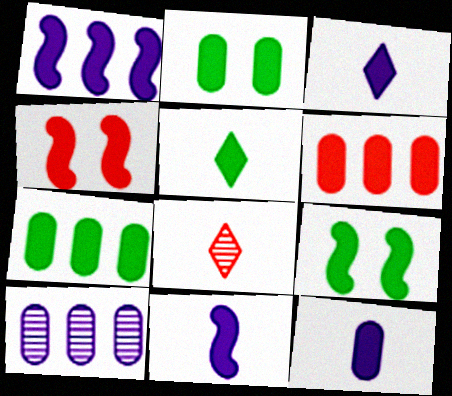[[2, 6, 12], 
[3, 4, 7], 
[3, 6, 9], 
[3, 11, 12], 
[5, 7, 9]]